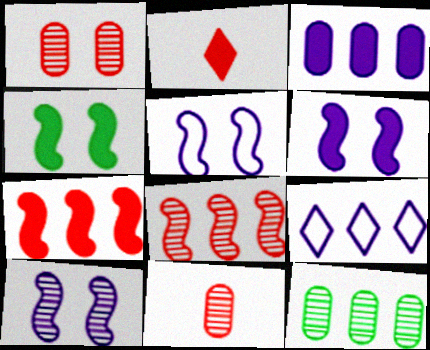[[2, 3, 4], 
[2, 5, 12], 
[4, 9, 11], 
[5, 6, 10], 
[7, 9, 12]]